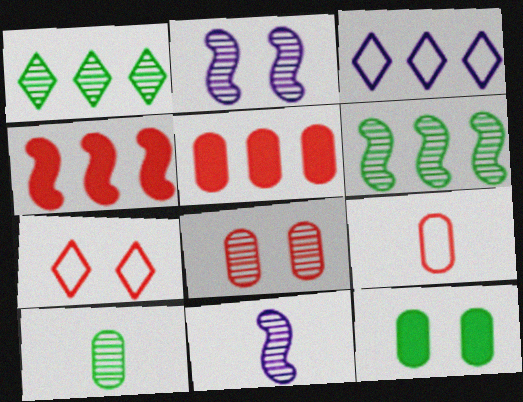[[1, 8, 11], 
[2, 7, 12], 
[3, 5, 6], 
[5, 8, 9]]